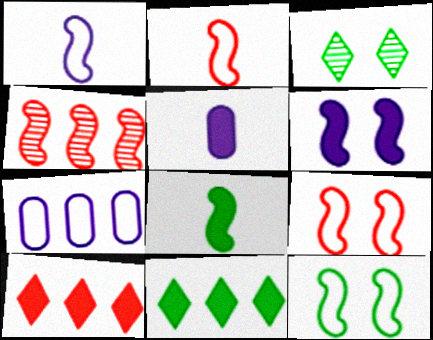[[4, 7, 11]]